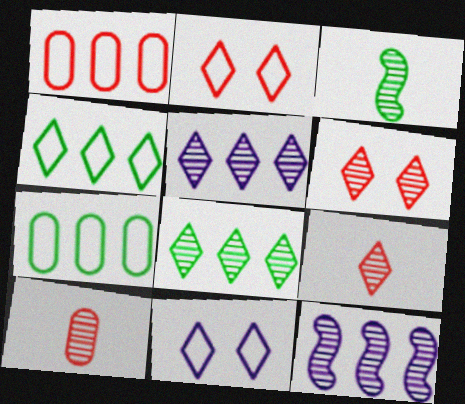[]